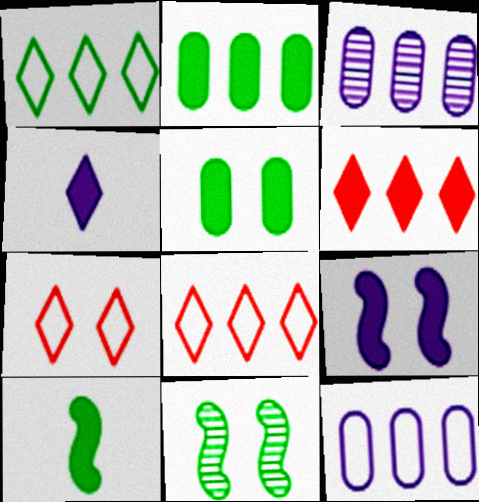[[3, 7, 10]]